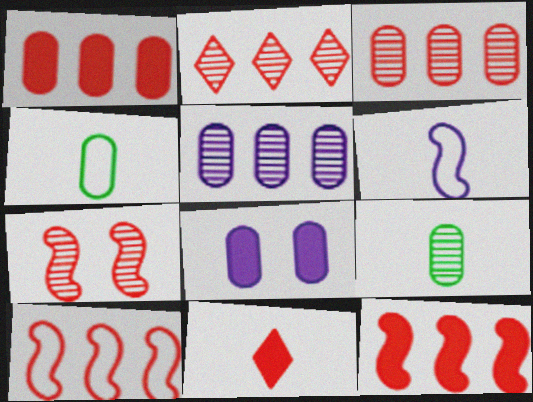[[1, 2, 10], 
[3, 4, 8], 
[6, 9, 11]]